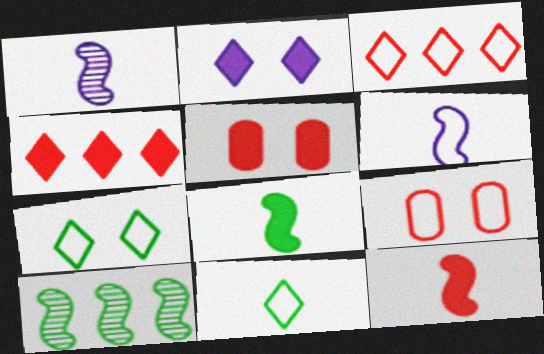[[4, 5, 12]]